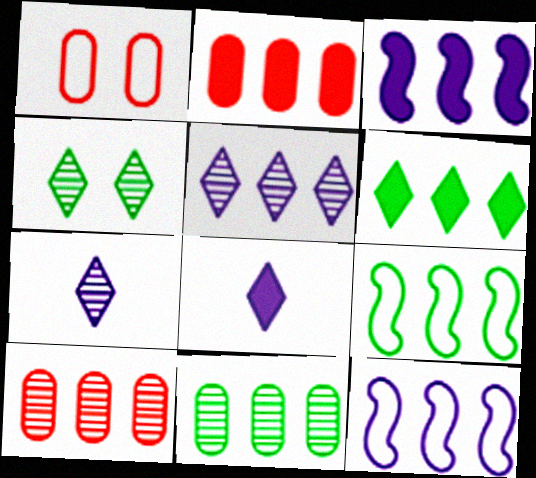[[2, 3, 6], 
[2, 5, 9], 
[6, 9, 11], 
[6, 10, 12]]